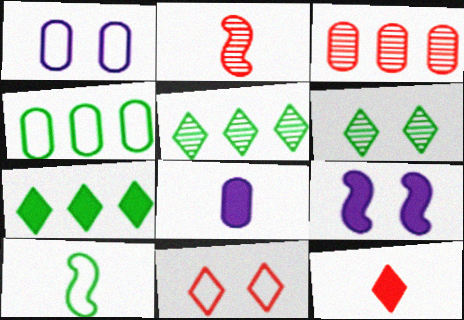[[1, 2, 7]]